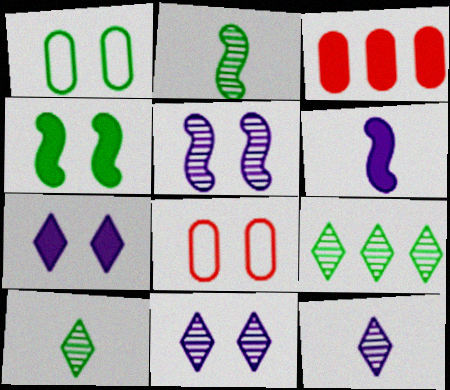[[4, 8, 11], 
[6, 8, 9]]